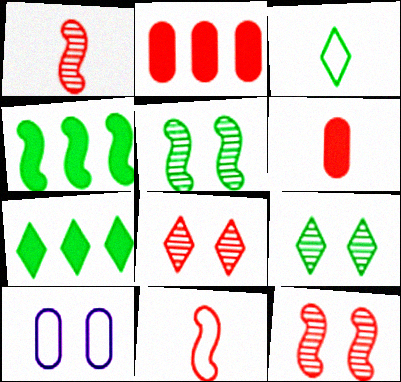[[1, 7, 10], 
[2, 8, 11], 
[3, 7, 9]]